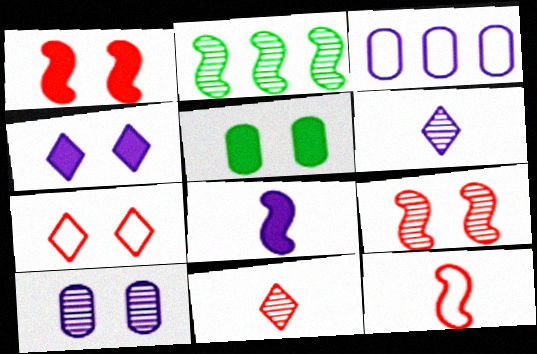[[1, 4, 5], 
[2, 10, 11]]